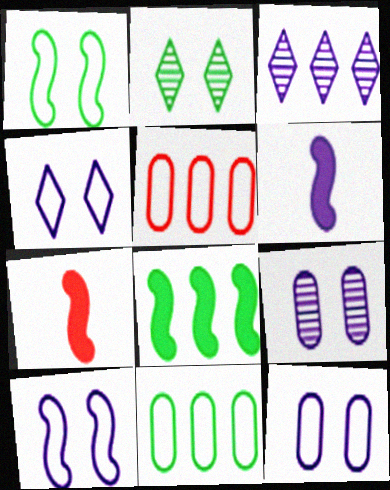[[2, 5, 6], 
[3, 5, 8], 
[3, 6, 12], 
[4, 10, 12]]